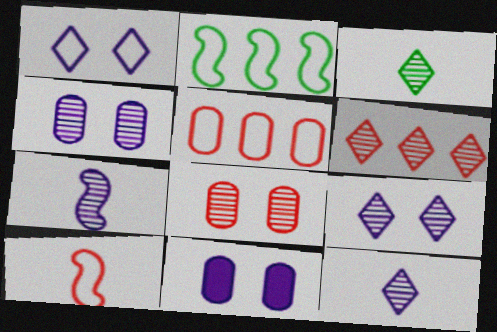[[3, 6, 9]]